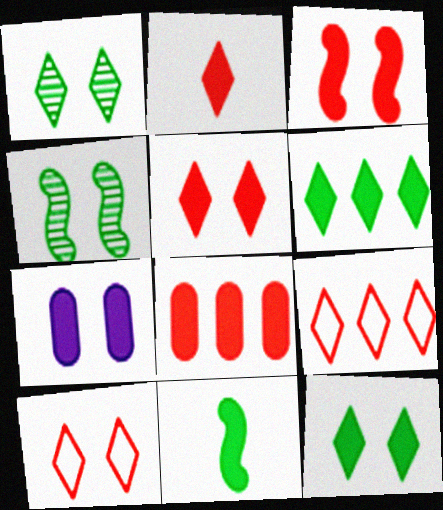[[2, 3, 8], 
[3, 7, 12], 
[4, 7, 10]]